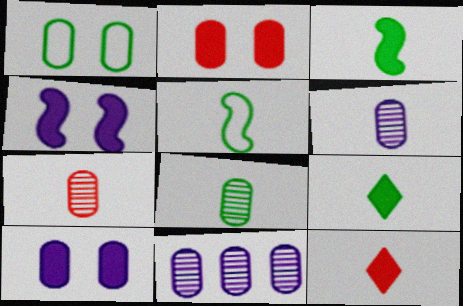[[5, 6, 12], 
[5, 8, 9], 
[6, 7, 8]]